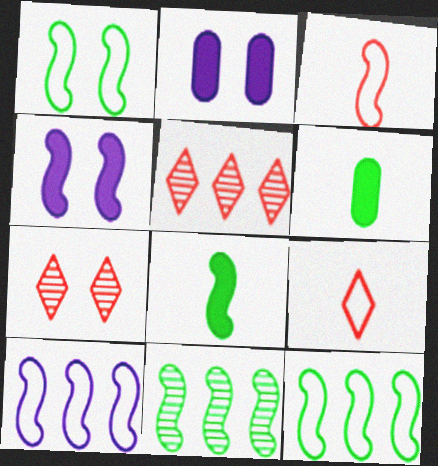[[1, 2, 7], 
[1, 3, 10], 
[1, 8, 11], 
[2, 9, 11], 
[3, 4, 11], 
[6, 7, 10]]